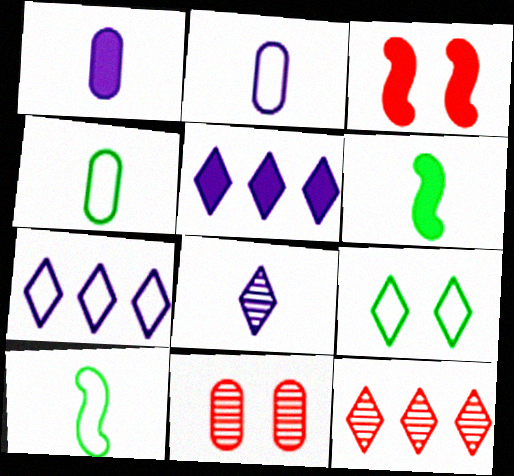[[5, 10, 11], 
[6, 7, 11]]